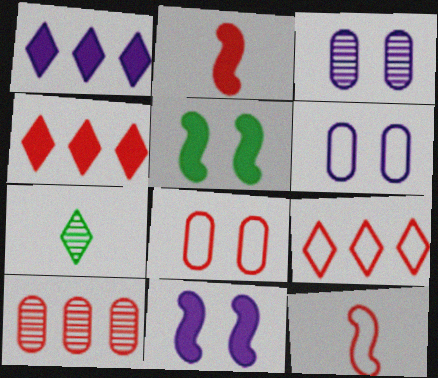[[8, 9, 12]]